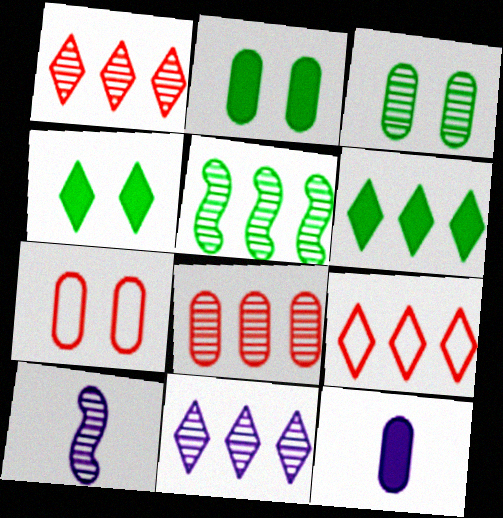[[1, 3, 10], 
[2, 9, 10], 
[5, 8, 11], 
[6, 7, 10], 
[6, 9, 11]]